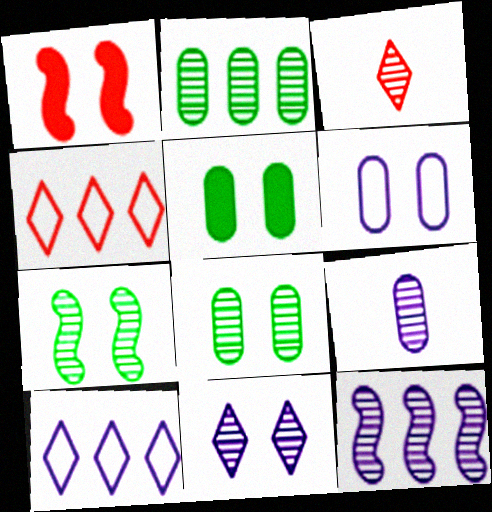[[3, 8, 12], 
[9, 11, 12]]